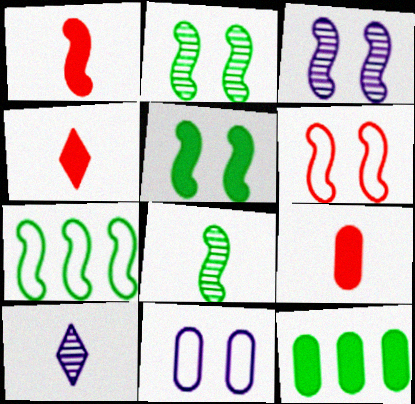[[1, 3, 7], 
[1, 4, 9], 
[3, 5, 6], 
[5, 7, 8], 
[6, 10, 12]]